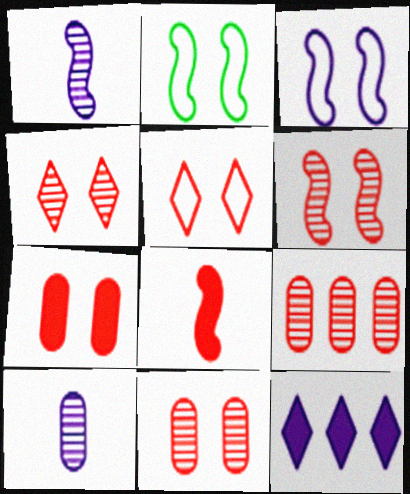[[3, 10, 12], 
[4, 6, 11], 
[5, 6, 7], 
[5, 8, 9]]